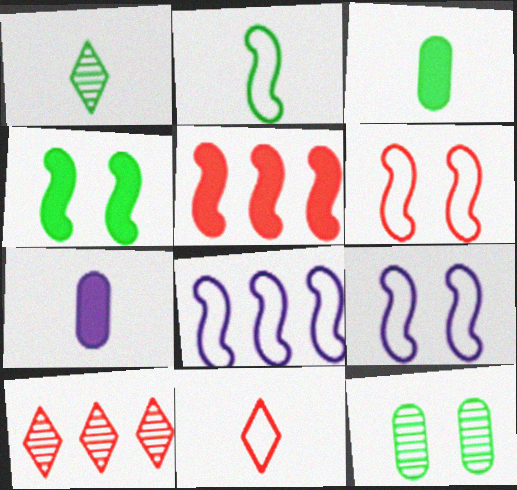[[1, 2, 3], 
[2, 6, 8], 
[3, 9, 10]]